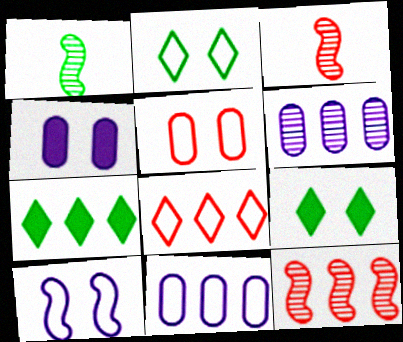[[1, 4, 8], 
[2, 5, 10], 
[3, 9, 11], 
[7, 11, 12]]